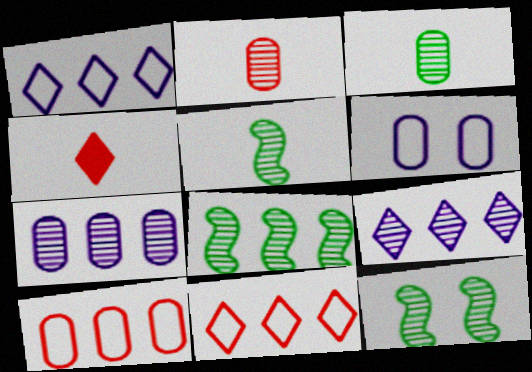[[2, 9, 12], 
[4, 6, 8], 
[5, 8, 12]]